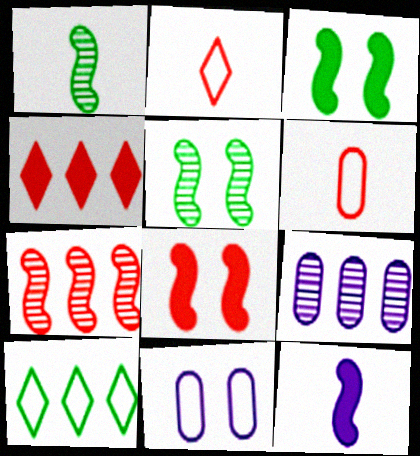[[1, 4, 11], 
[2, 3, 9]]